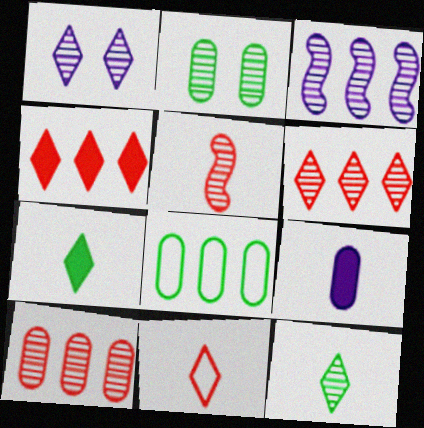[[1, 6, 12], 
[3, 4, 8]]